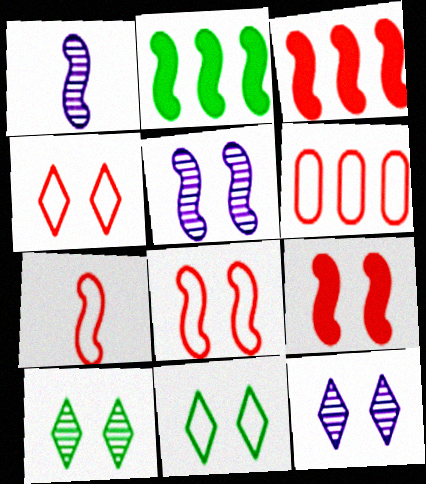[[1, 2, 8], 
[2, 5, 7], 
[4, 6, 7]]